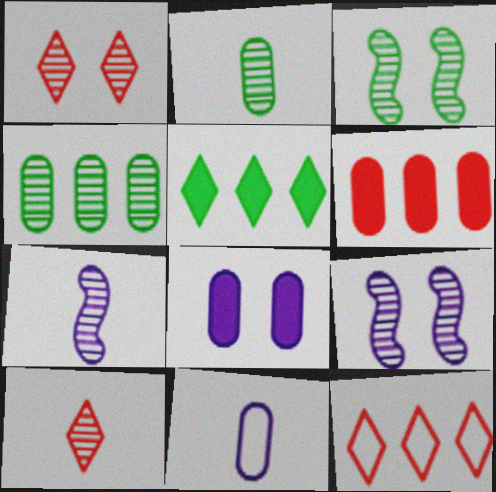[[1, 4, 7], 
[2, 7, 10], 
[4, 9, 10]]